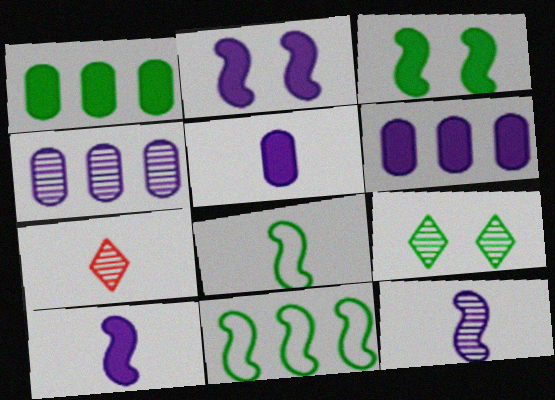[[1, 8, 9], 
[5, 7, 8]]